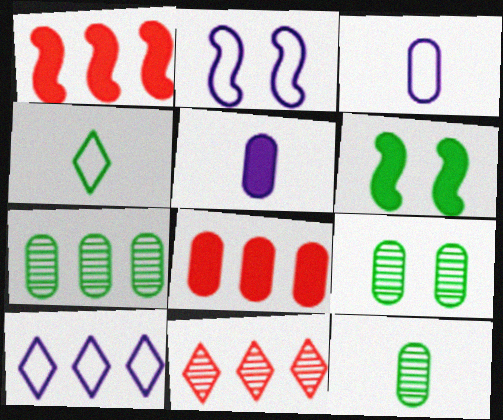[[1, 7, 10], 
[2, 3, 10], 
[3, 6, 11], 
[3, 8, 9], 
[4, 6, 7], 
[7, 9, 12]]